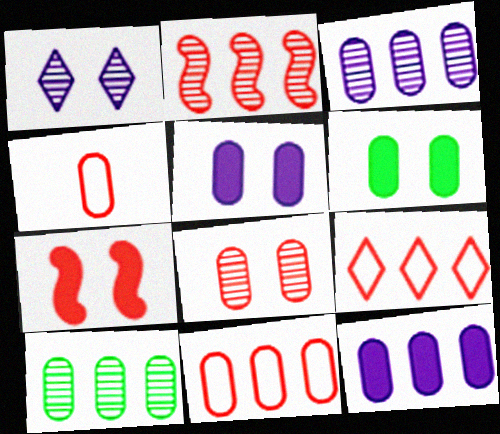[[3, 4, 6], 
[4, 5, 10], 
[10, 11, 12]]